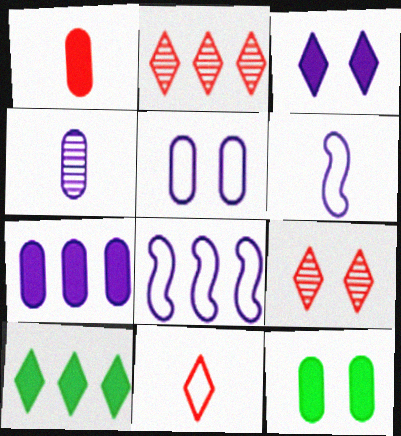[[1, 7, 12], 
[2, 6, 12], 
[3, 4, 8], 
[4, 5, 7]]